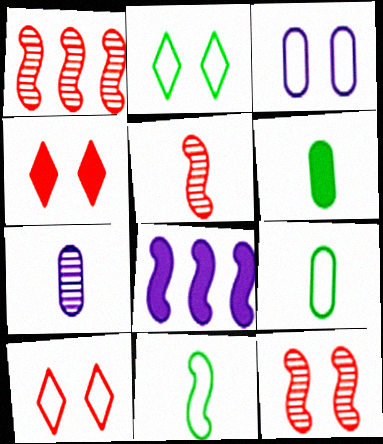[[1, 5, 12], 
[4, 6, 8], 
[8, 11, 12]]